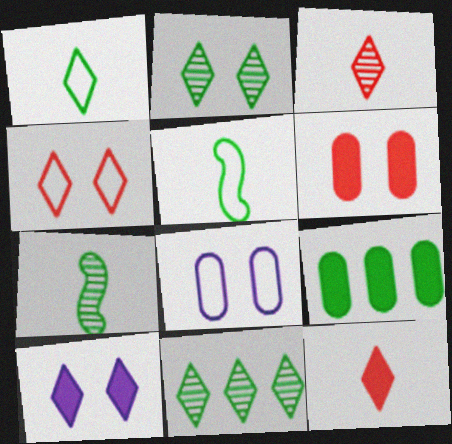[[2, 4, 10], 
[2, 5, 9]]